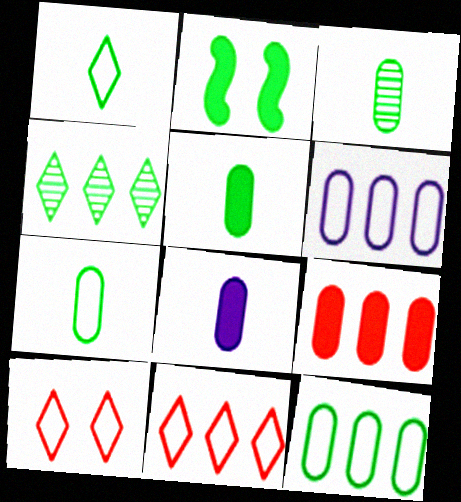[[2, 4, 7], 
[3, 5, 7]]